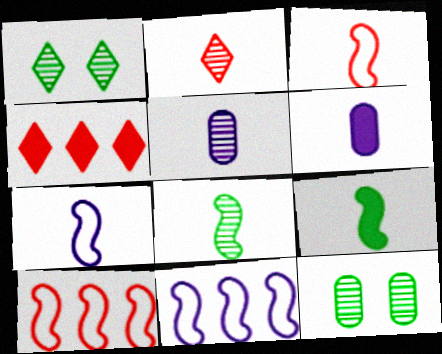[[1, 6, 10], 
[2, 5, 8], 
[4, 7, 12]]